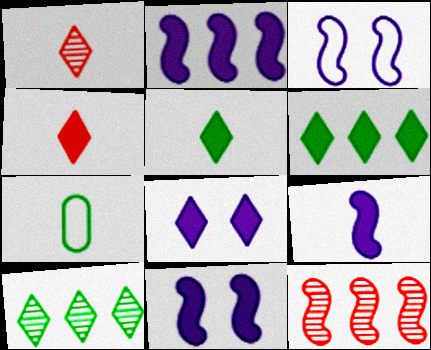[[1, 7, 9], 
[2, 9, 11], 
[4, 6, 8], 
[7, 8, 12]]